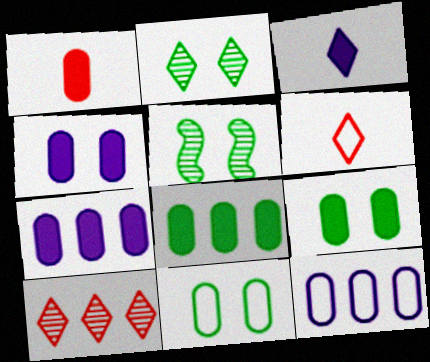[[1, 4, 8], 
[1, 7, 9], 
[5, 6, 7]]